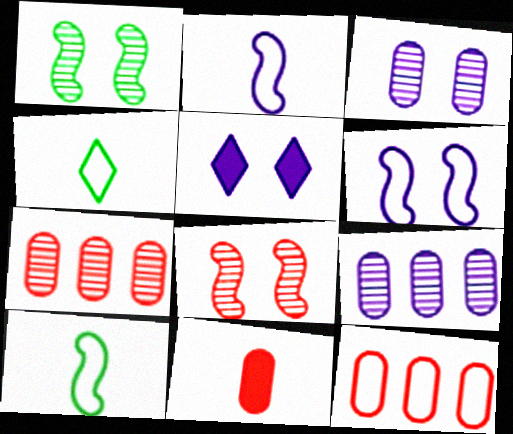[[2, 5, 9], 
[3, 5, 6], 
[4, 6, 12], 
[5, 7, 10]]